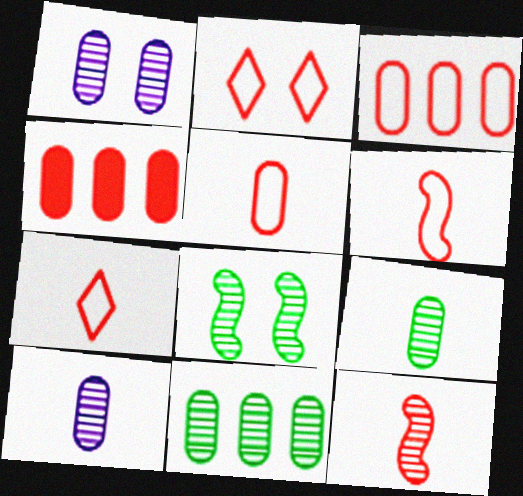[[2, 3, 6], 
[2, 4, 12], 
[5, 6, 7]]